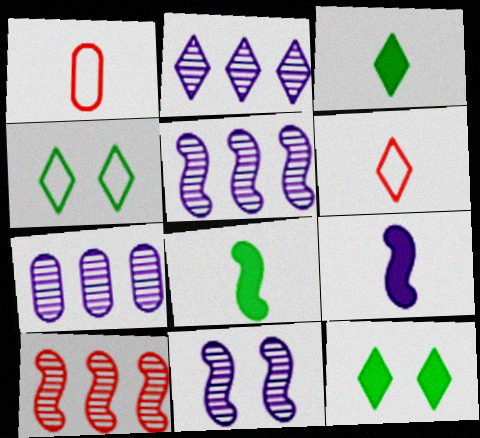[[1, 5, 12], 
[2, 5, 7], 
[2, 6, 12]]